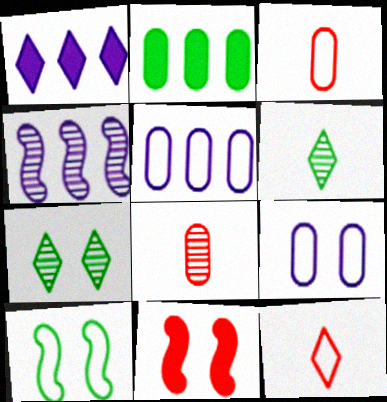[[1, 4, 5], 
[1, 7, 12], 
[1, 8, 10], 
[2, 6, 10], 
[2, 8, 9], 
[4, 7, 8], 
[5, 6, 11], 
[5, 10, 12], 
[7, 9, 11]]